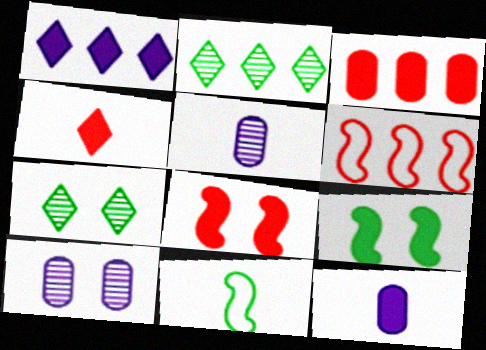[[3, 4, 8], 
[4, 5, 11], 
[6, 7, 12]]